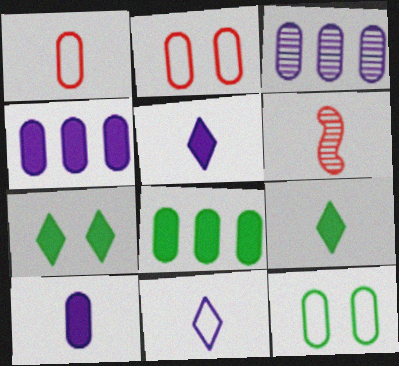[]